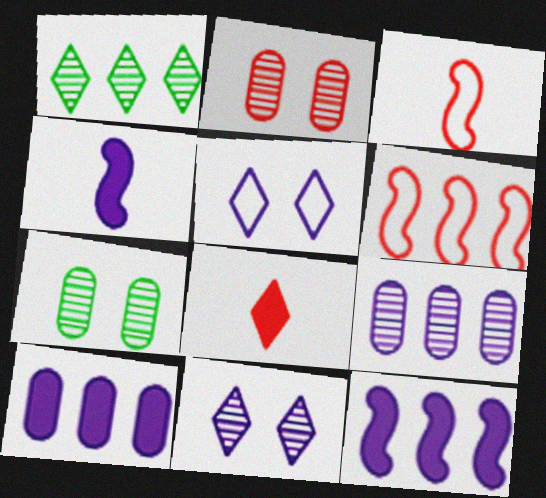[[1, 5, 8], 
[1, 6, 10], 
[2, 6, 8], 
[4, 5, 9]]